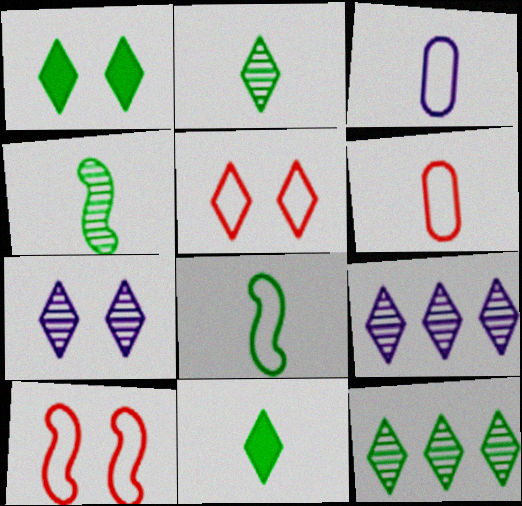[[1, 5, 7], 
[5, 9, 11]]